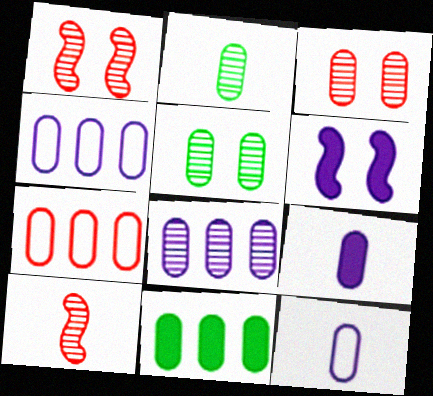[[2, 3, 8], 
[3, 11, 12], 
[5, 7, 9], 
[7, 8, 11]]